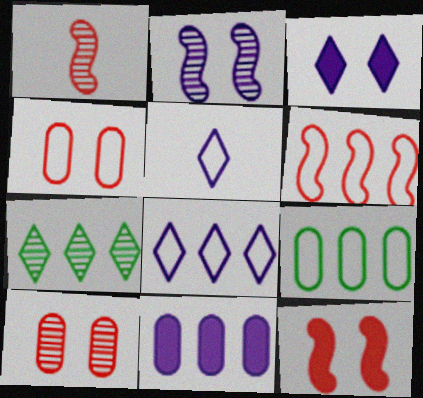[[1, 3, 9], 
[1, 6, 12], 
[2, 5, 11], 
[6, 7, 11], 
[6, 8, 9]]